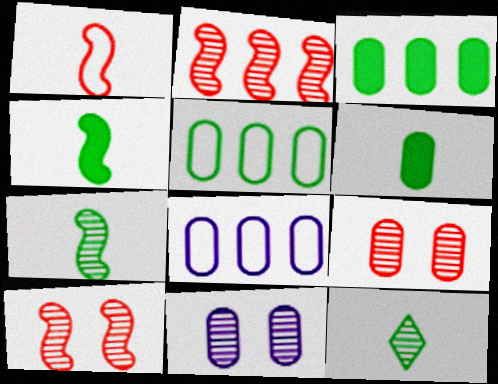[[2, 11, 12], 
[6, 8, 9]]